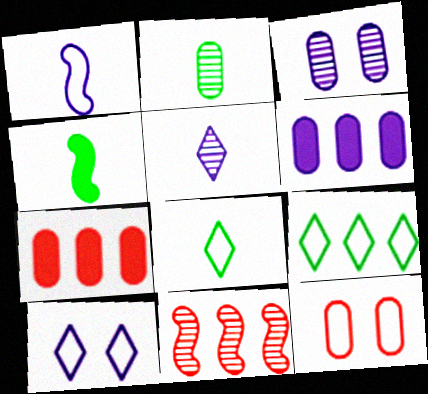[[1, 9, 12], 
[2, 4, 8], 
[2, 6, 12], 
[6, 9, 11]]